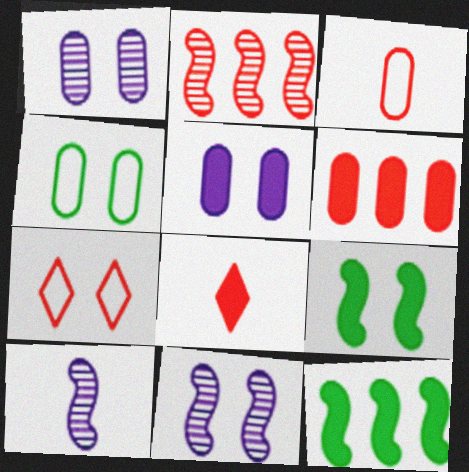[[1, 7, 9], 
[5, 8, 12]]